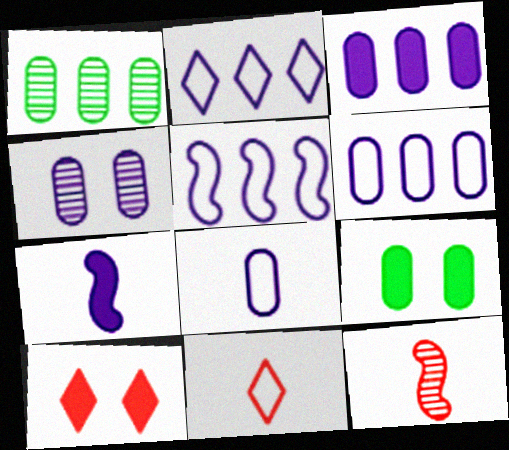[[2, 4, 7], 
[2, 5, 6], 
[2, 9, 12], 
[3, 4, 8]]